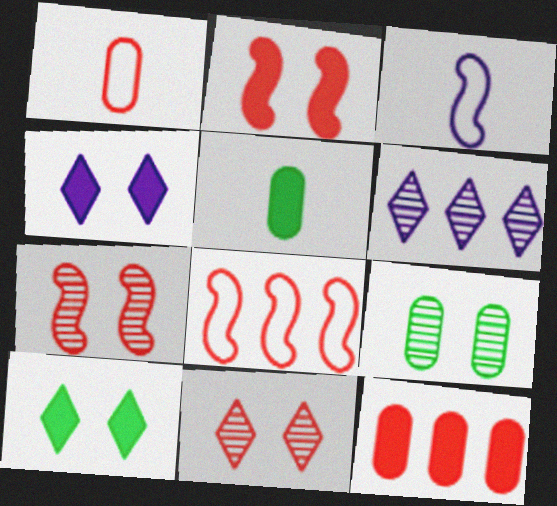[]